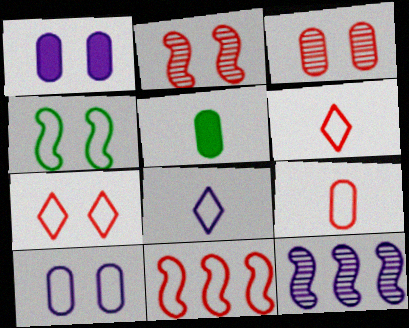[[1, 8, 12], 
[4, 7, 10], 
[5, 7, 12], 
[7, 9, 11]]